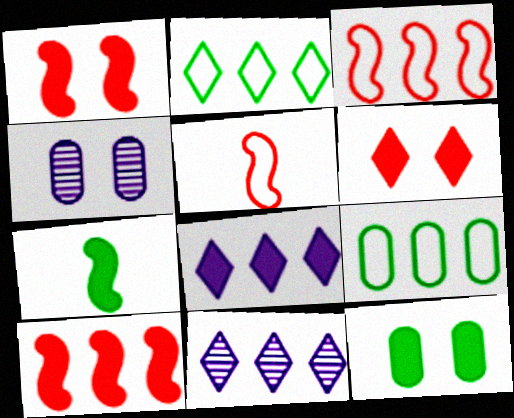[[5, 11, 12], 
[9, 10, 11]]